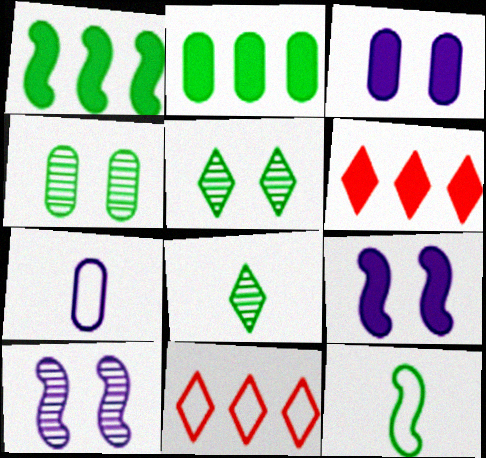[[2, 5, 12]]